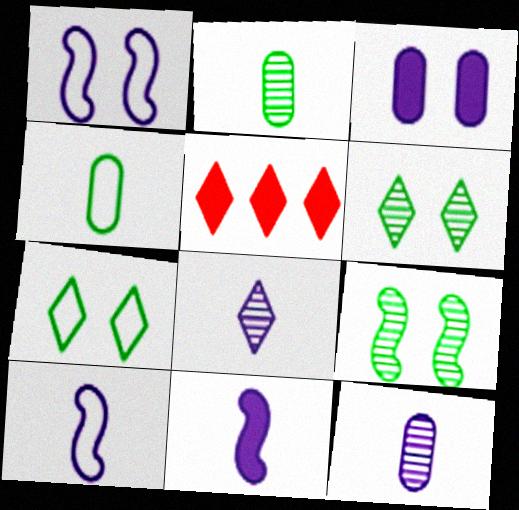[[1, 2, 5], 
[5, 7, 8]]